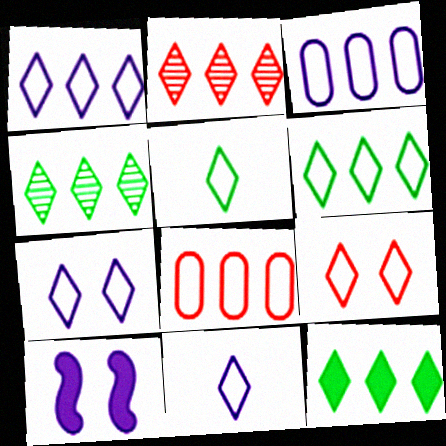[[1, 2, 12], 
[1, 5, 9], 
[1, 7, 11], 
[4, 6, 12], 
[6, 9, 11]]